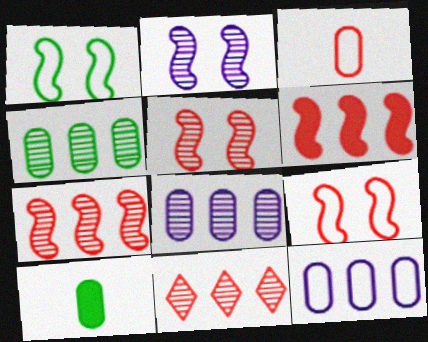[]